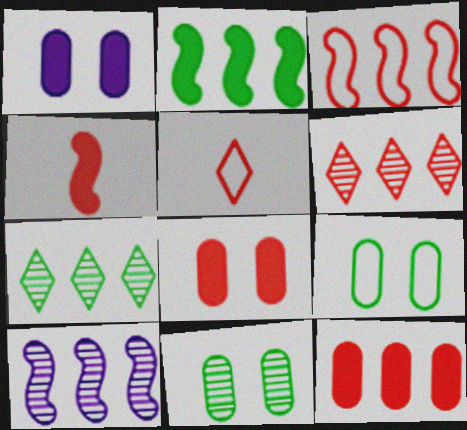[[2, 3, 10], 
[3, 6, 12]]